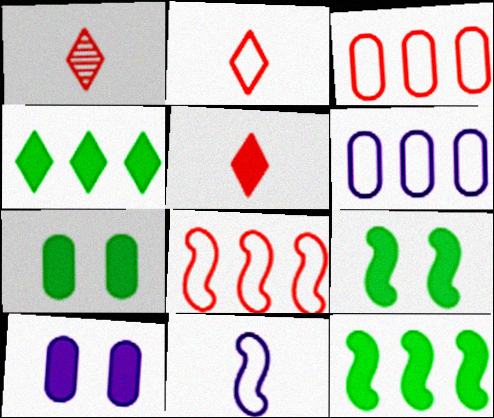[[1, 2, 5], 
[1, 6, 9], 
[5, 10, 12]]